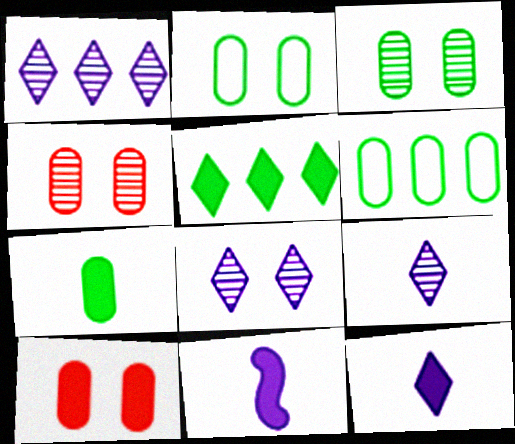[[1, 8, 9], 
[3, 6, 7], 
[5, 10, 11]]